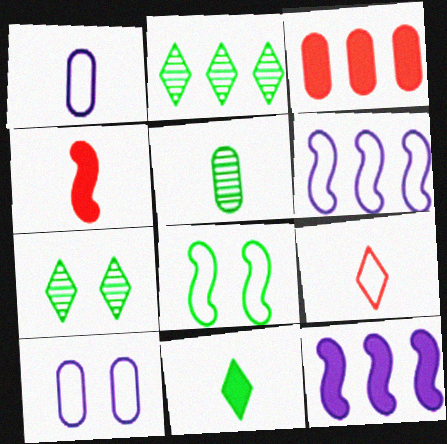[[2, 3, 6], 
[2, 4, 10], 
[3, 5, 10]]